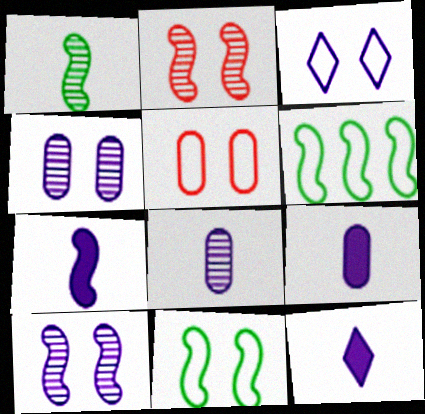[[2, 6, 7], 
[3, 5, 11], 
[7, 9, 12]]